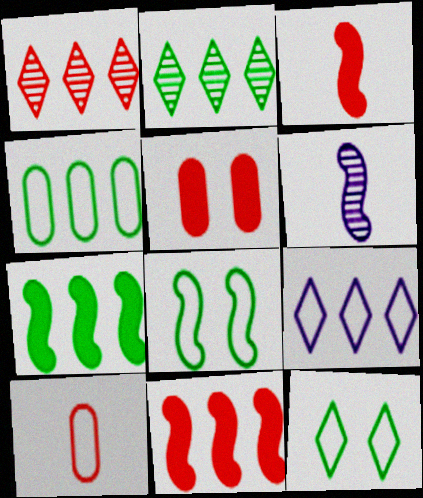[[2, 4, 7], 
[6, 8, 11], 
[8, 9, 10]]